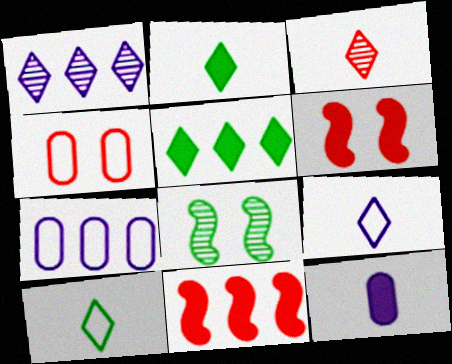[[2, 3, 9], 
[3, 4, 11], 
[5, 6, 12]]